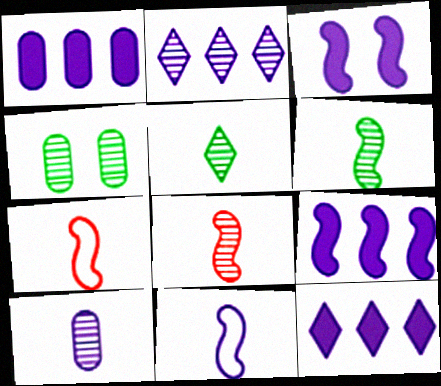[[1, 9, 12], 
[2, 4, 8], 
[4, 7, 12], 
[5, 8, 10]]